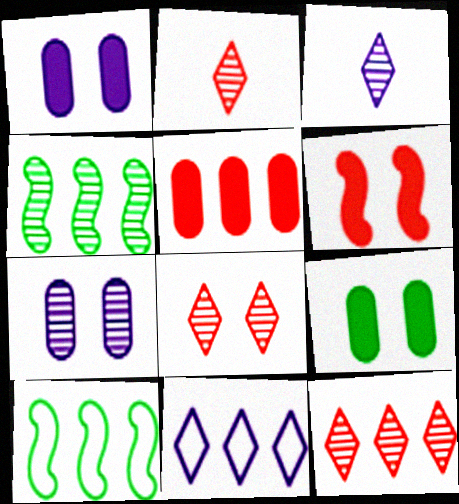[[1, 2, 10], 
[2, 4, 7], 
[2, 8, 12], 
[4, 5, 11]]